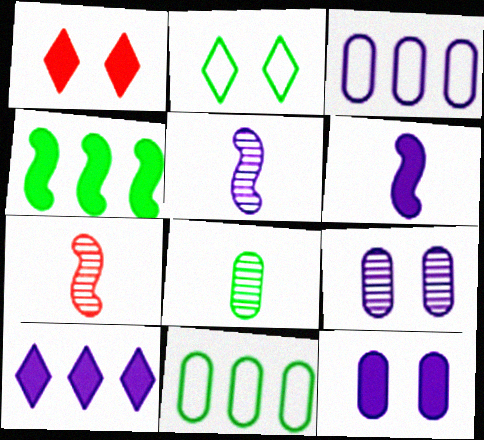[[1, 5, 11], 
[2, 4, 8], 
[6, 10, 12]]